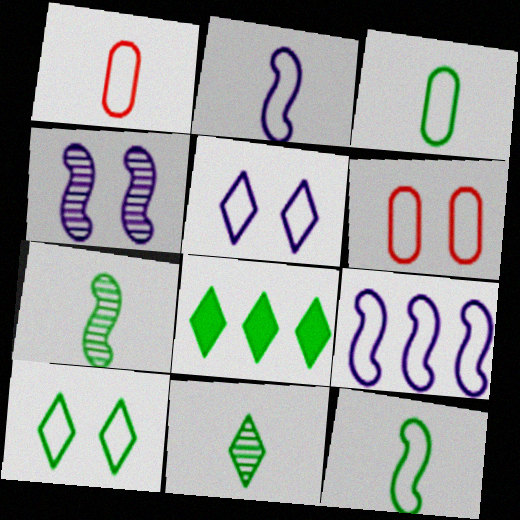[[1, 4, 8], 
[1, 9, 10], 
[8, 10, 11]]